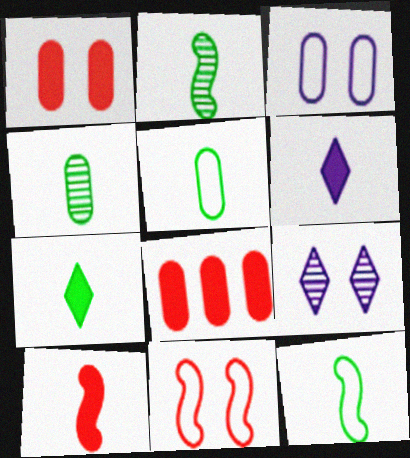[[2, 5, 7], 
[3, 4, 8], 
[4, 7, 12], 
[8, 9, 12]]